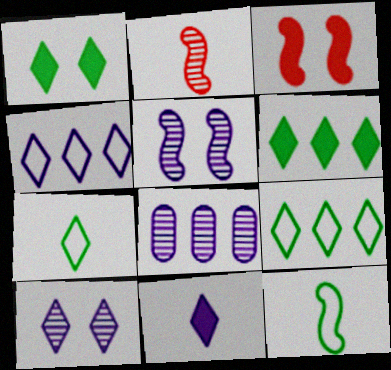[[3, 7, 8], 
[4, 10, 11]]